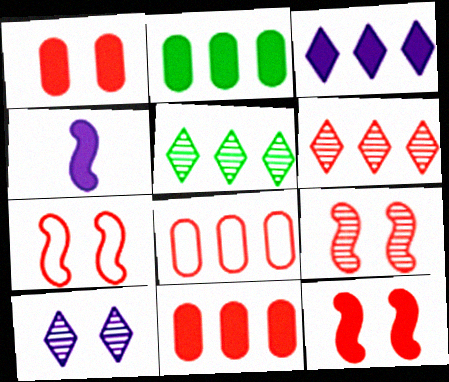[[7, 9, 12]]